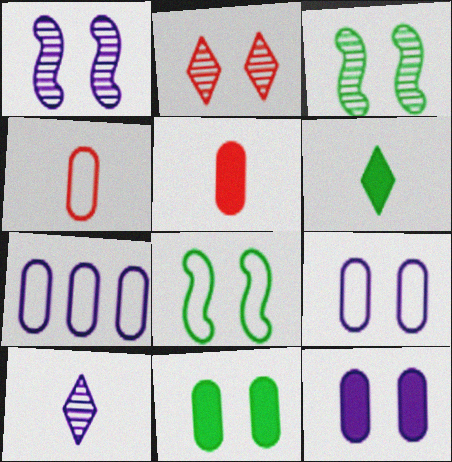[[2, 8, 12]]